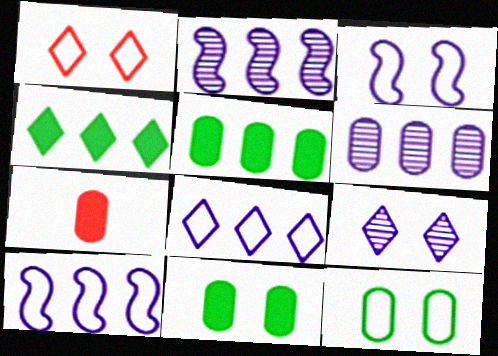[[1, 3, 12], 
[6, 7, 12]]